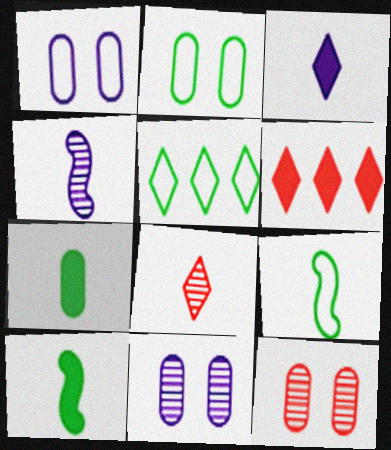[[2, 4, 6], 
[2, 5, 9], 
[6, 9, 11]]